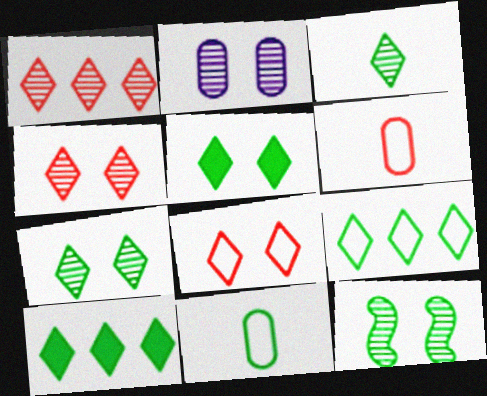[[2, 4, 12], 
[3, 5, 9], 
[10, 11, 12]]